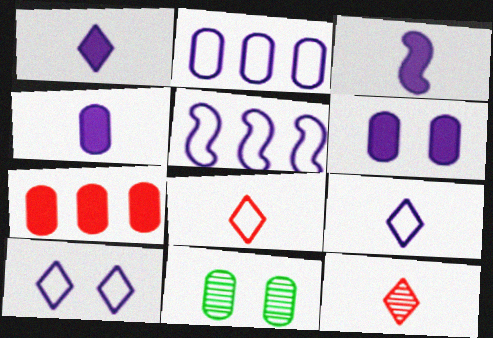[[1, 3, 4]]